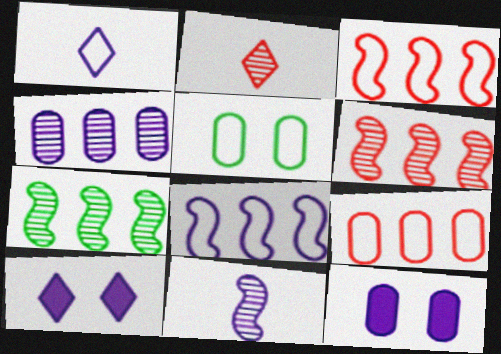[[1, 3, 5]]